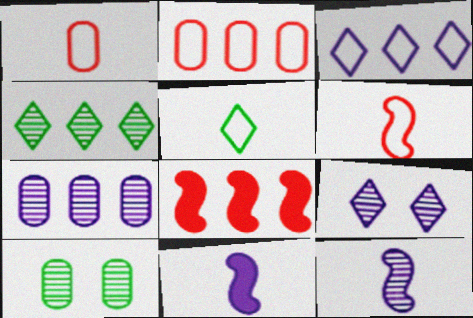[[7, 9, 12]]